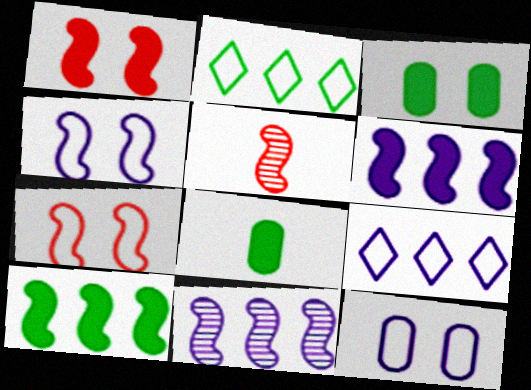[[3, 5, 9], 
[4, 5, 10]]